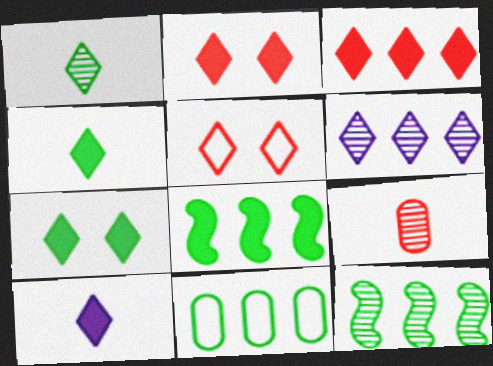[[3, 7, 10], 
[4, 5, 6]]